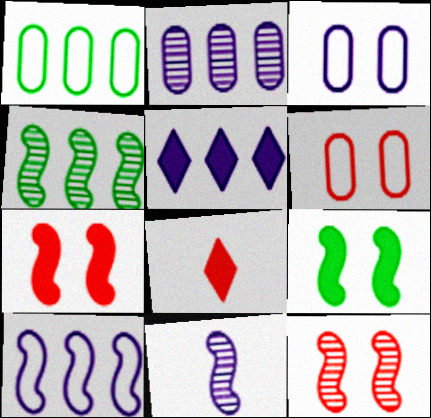[[2, 5, 10], 
[3, 4, 8], 
[3, 5, 11], 
[4, 11, 12]]